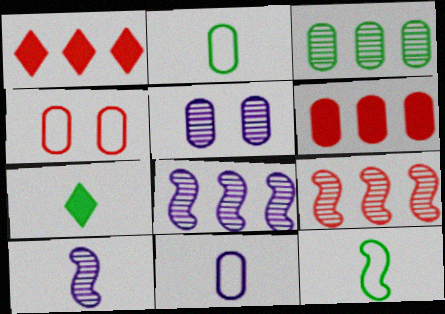[[1, 5, 12], 
[2, 5, 6], 
[4, 7, 8]]